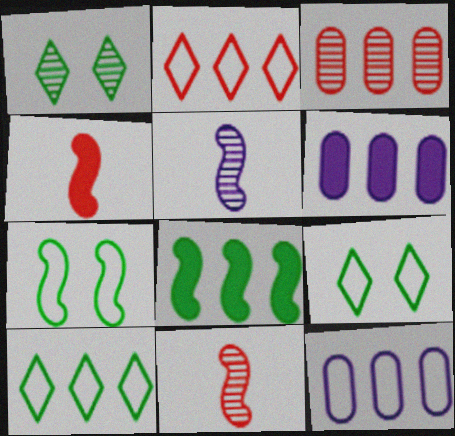[[1, 3, 5], 
[1, 4, 12], 
[6, 9, 11]]